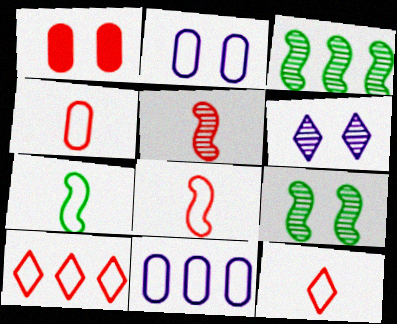[[1, 5, 10], 
[2, 7, 10], 
[4, 8, 12]]